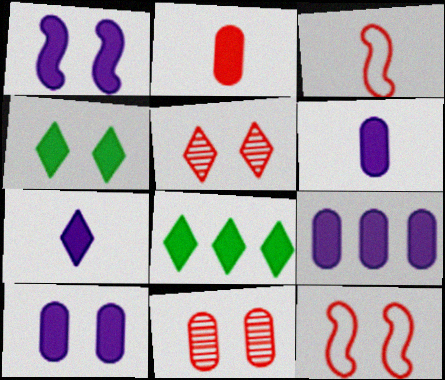[[1, 2, 8], 
[1, 7, 9], 
[6, 9, 10]]